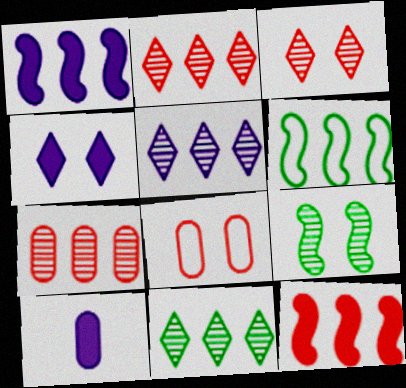[[1, 4, 10], 
[2, 5, 11], 
[3, 6, 10], 
[4, 8, 9]]